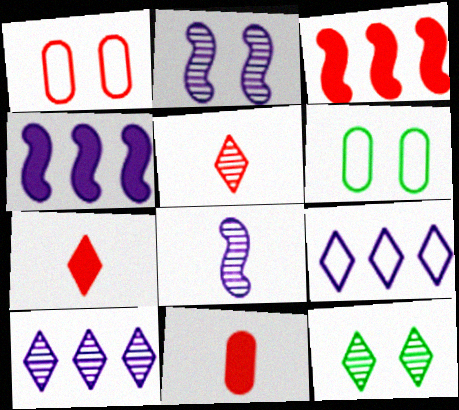[[1, 3, 5], 
[4, 5, 6], 
[5, 10, 12], 
[7, 9, 12]]